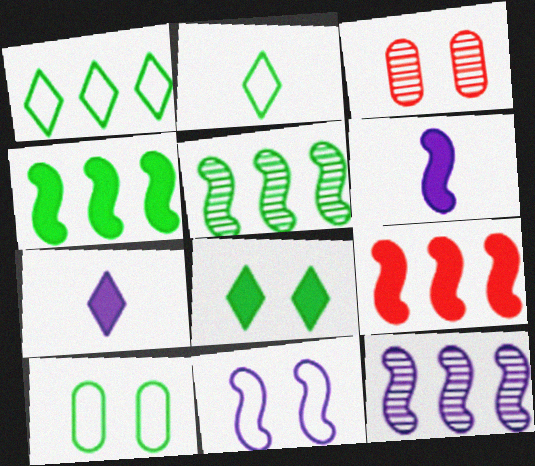[[1, 3, 6], 
[3, 8, 11], 
[6, 11, 12]]